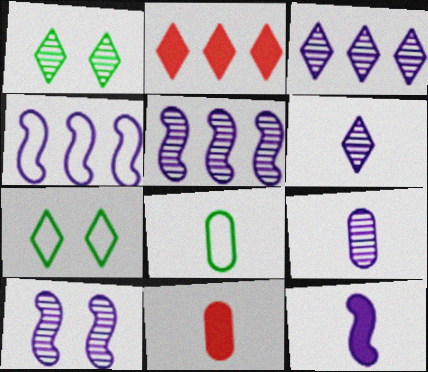[[1, 4, 11], 
[2, 6, 7], 
[2, 8, 10], 
[3, 9, 10], 
[4, 10, 12], 
[5, 7, 11], 
[8, 9, 11]]